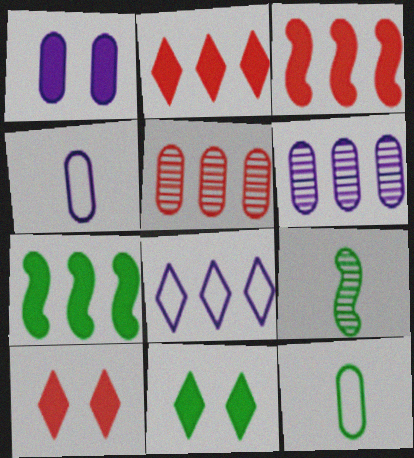[[1, 4, 6], 
[1, 5, 12], 
[5, 7, 8]]